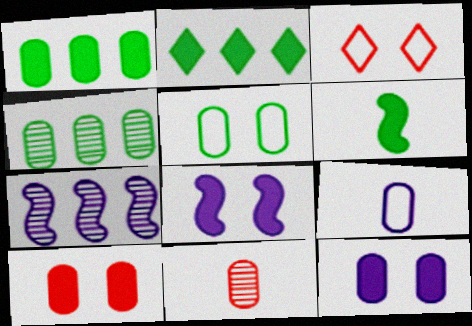[[4, 9, 10]]